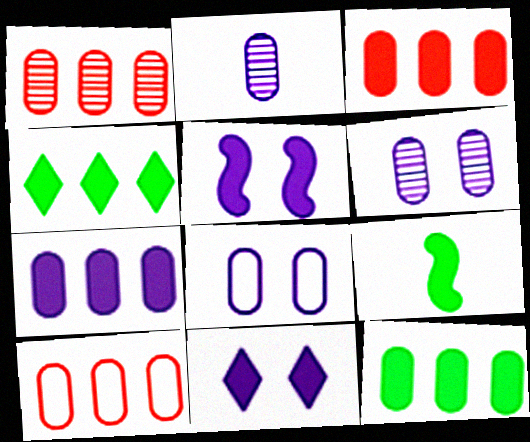[[1, 3, 10], 
[2, 7, 8], 
[3, 7, 12], 
[3, 9, 11]]